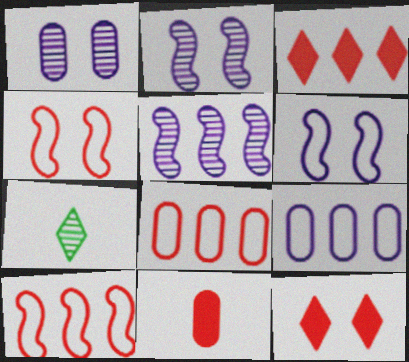[]